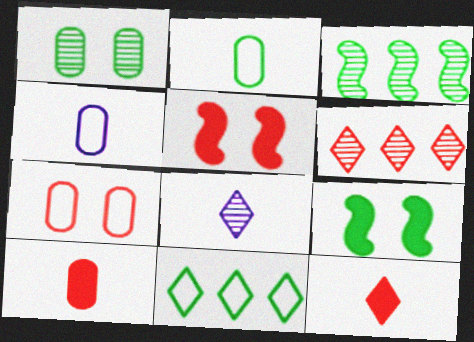[[4, 6, 9]]